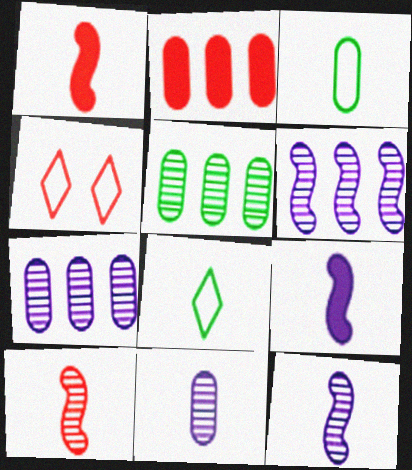[[1, 8, 11], 
[2, 4, 10], 
[4, 5, 9]]